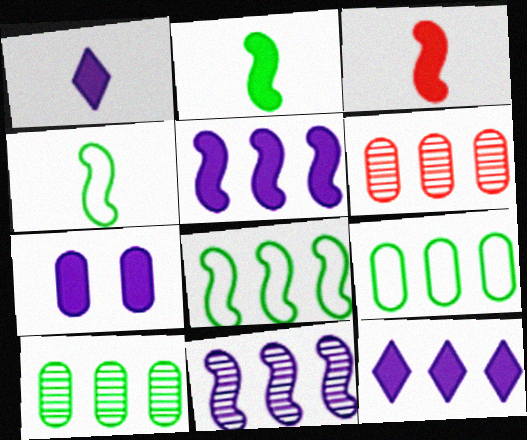[[1, 5, 7], 
[6, 8, 12]]